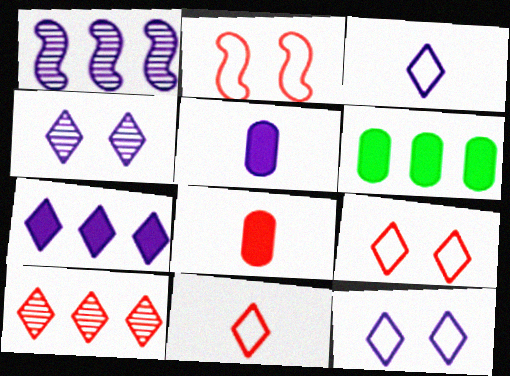[[1, 5, 12], 
[2, 8, 10], 
[3, 4, 7]]